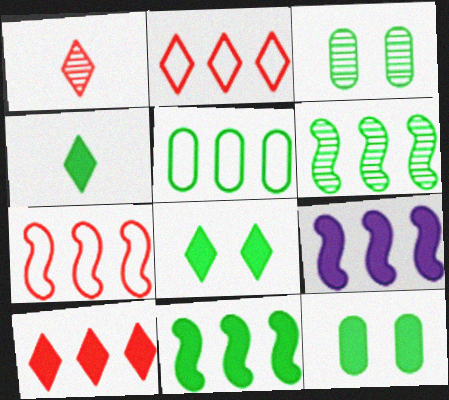[[4, 11, 12], 
[6, 7, 9]]